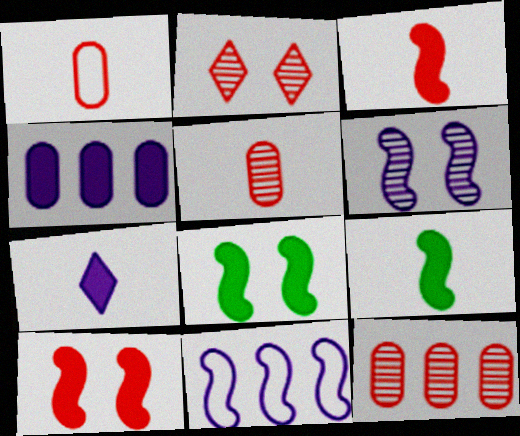[]